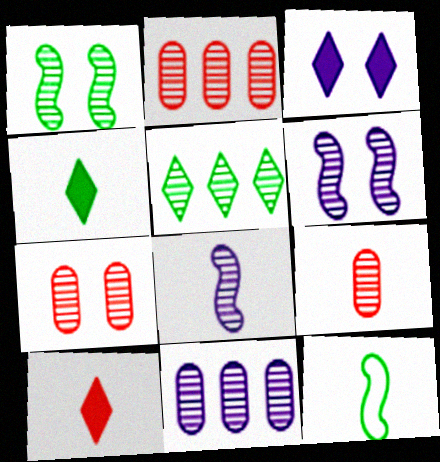[[2, 3, 12], 
[2, 7, 9], 
[5, 6, 9], 
[5, 7, 8]]